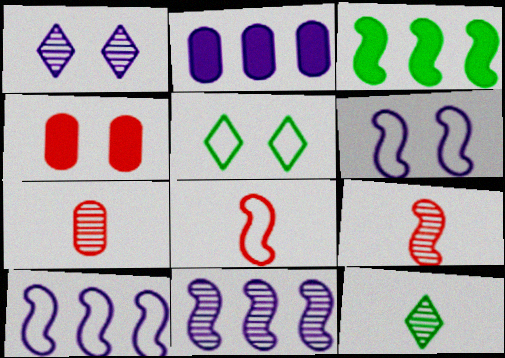[[2, 5, 9], 
[3, 6, 9], 
[4, 10, 12]]